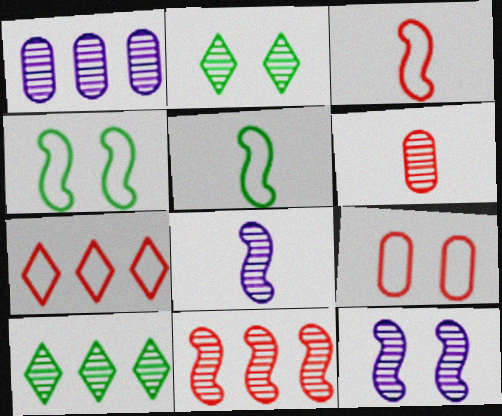[[1, 10, 11], 
[3, 7, 9], 
[6, 10, 12]]